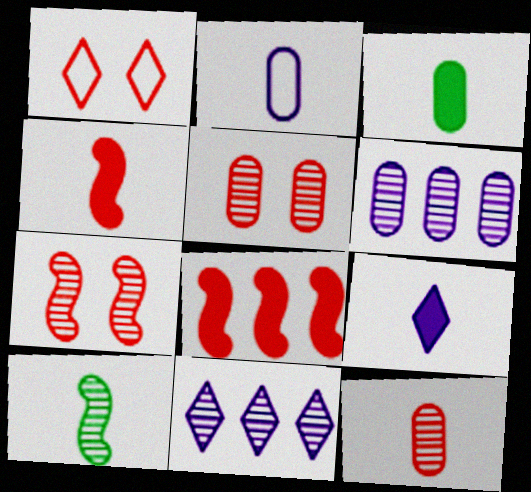[[1, 8, 12], 
[2, 3, 12], 
[3, 4, 9], 
[5, 10, 11]]